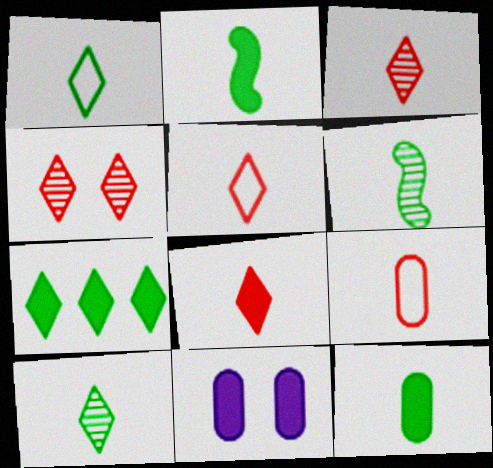[[1, 6, 12], 
[3, 5, 8]]